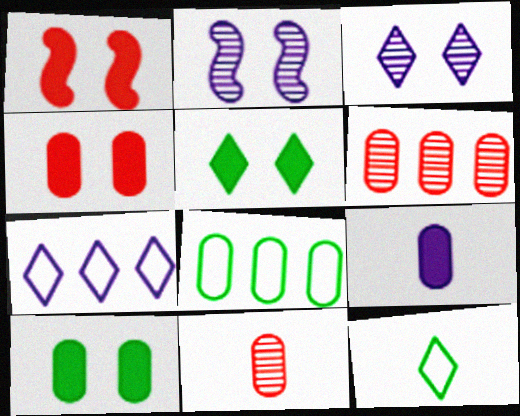[[2, 7, 9]]